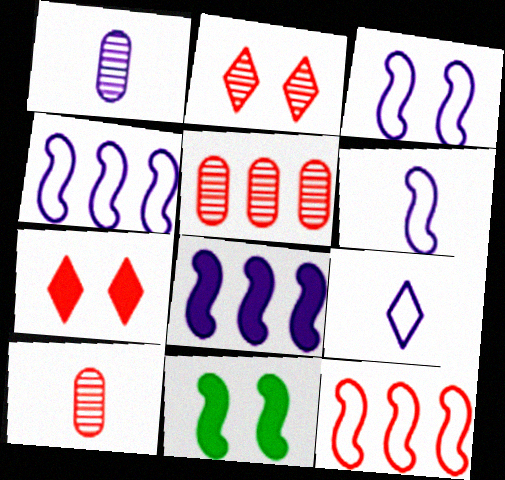[[3, 4, 6], 
[5, 9, 11], 
[7, 10, 12]]